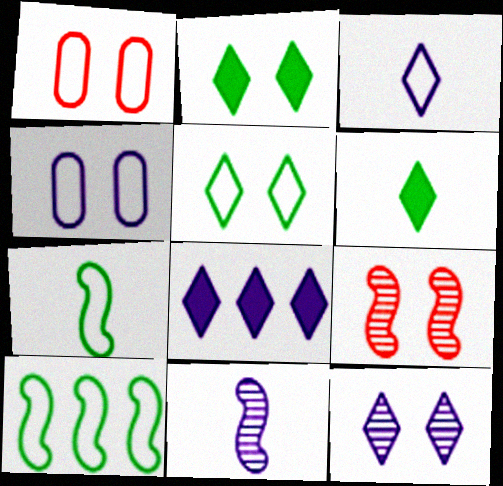[[1, 3, 10], 
[2, 4, 9], 
[3, 8, 12], 
[4, 8, 11]]